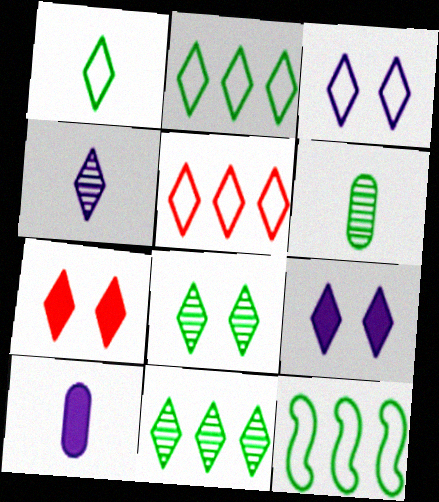[[1, 3, 5], 
[2, 4, 7], 
[3, 7, 8]]